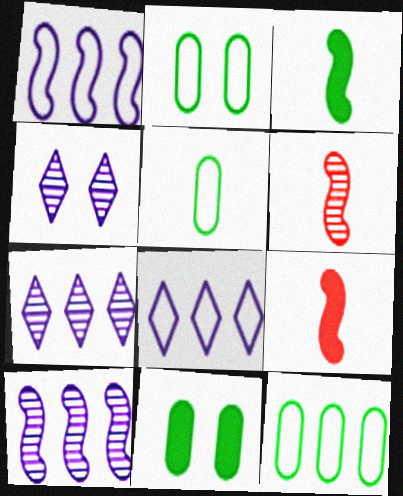[[2, 5, 12], 
[2, 7, 9], 
[4, 9, 12], 
[6, 8, 11]]